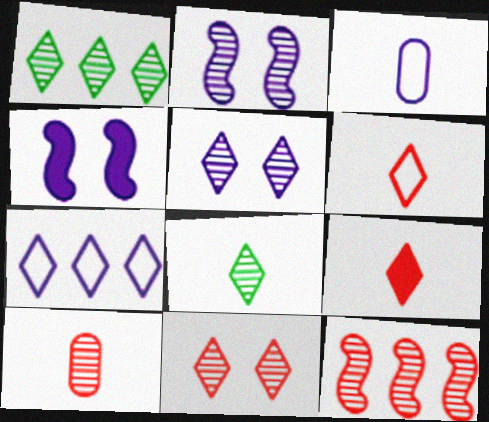[[1, 2, 10], 
[10, 11, 12]]